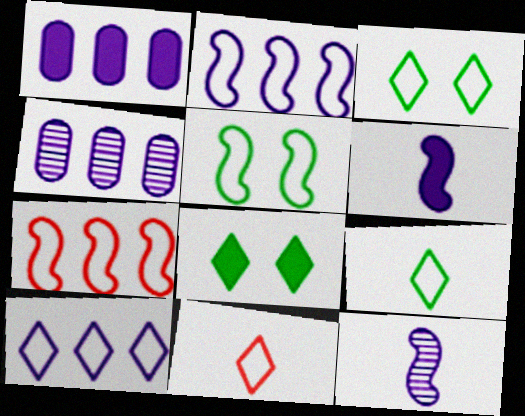[[3, 10, 11]]